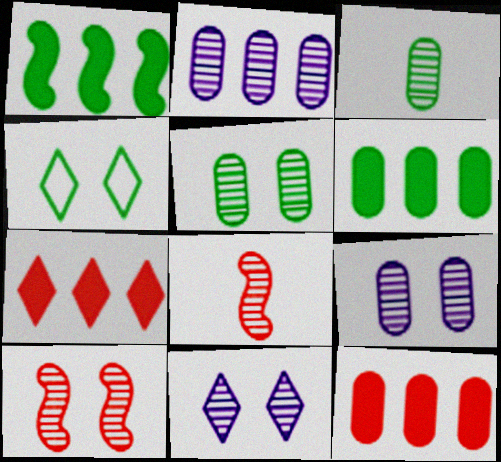[[1, 3, 4], 
[5, 10, 11]]